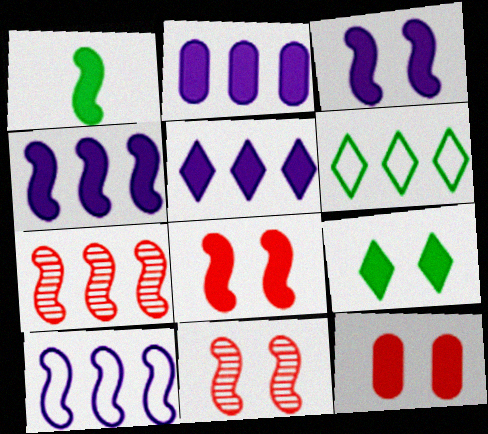[[1, 4, 8], 
[1, 5, 12], 
[1, 10, 11], 
[2, 4, 5], 
[2, 6, 7], 
[3, 9, 12]]